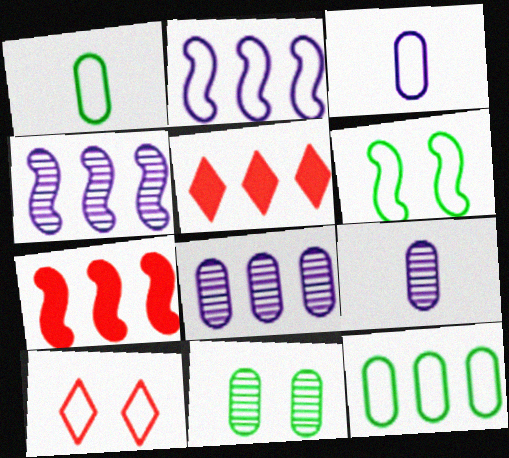[[1, 2, 10], 
[4, 5, 12], 
[5, 6, 9]]